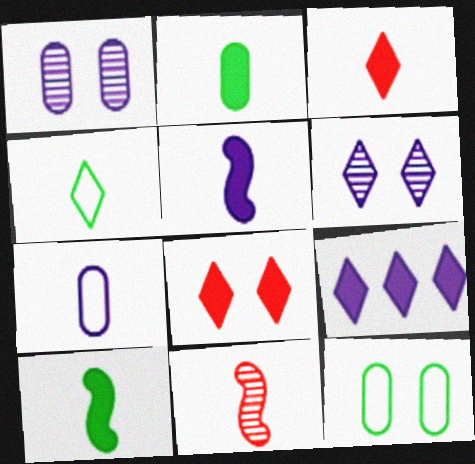[[2, 3, 5], 
[9, 11, 12]]